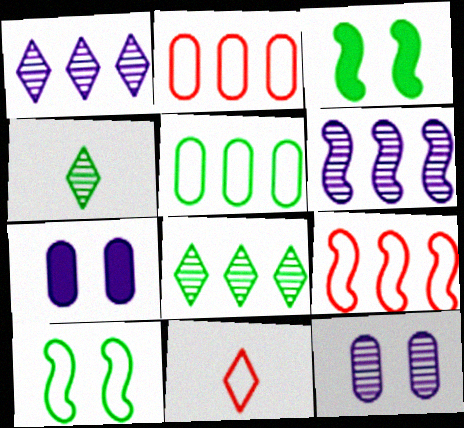[[3, 4, 5], 
[4, 7, 9]]